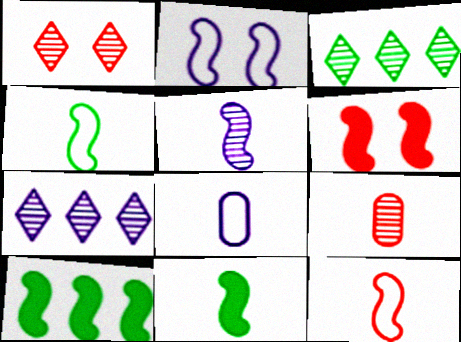[[1, 8, 10], 
[3, 6, 8], 
[5, 11, 12]]